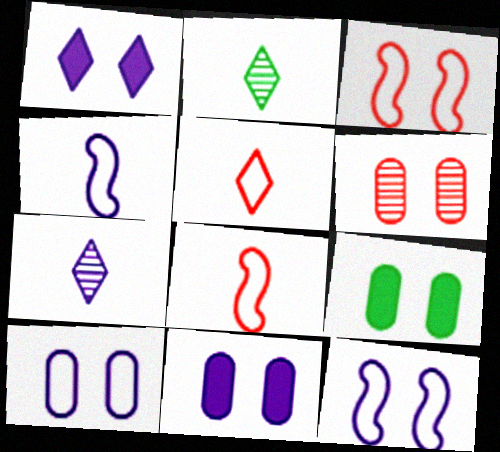[[6, 9, 10]]